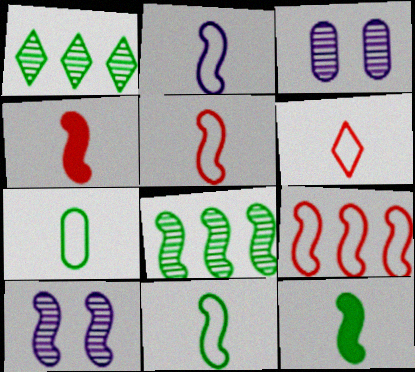[[2, 5, 11], 
[2, 6, 7], 
[9, 10, 12]]